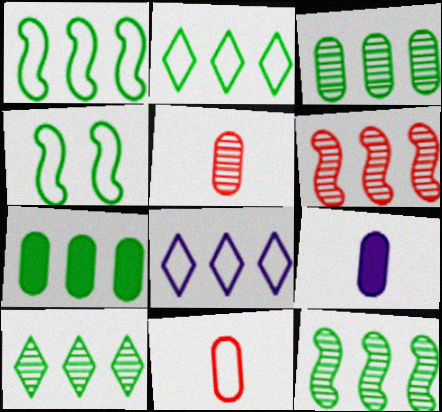[[1, 7, 10], 
[2, 7, 12], 
[3, 10, 12], 
[4, 8, 11], 
[6, 7, 8]]